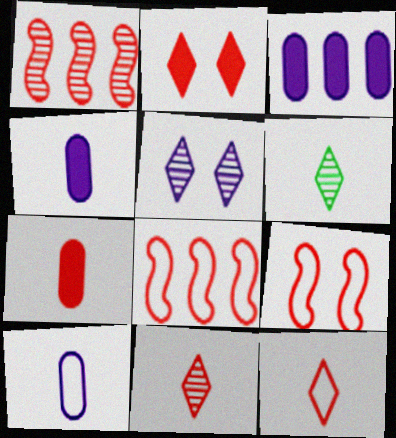[[3, 6, 9]]